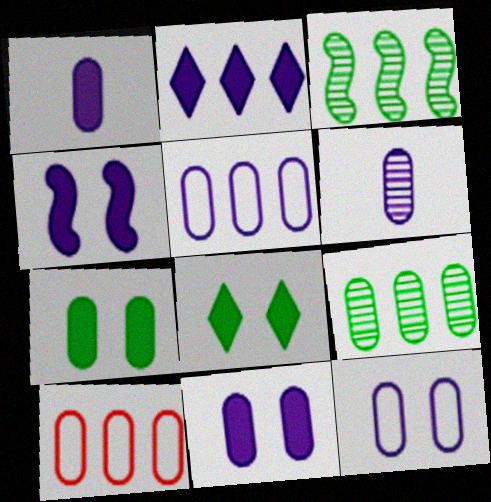[[1, 2, 4], 
[2, 3, 10], 
[5, 6, 11], 
[6, 7, 10]]